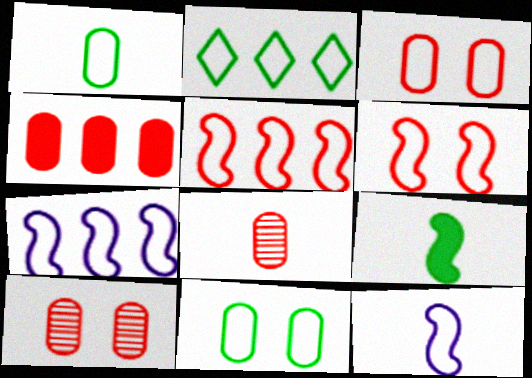[[2, 3, 12], 
[3, 4, 8]]